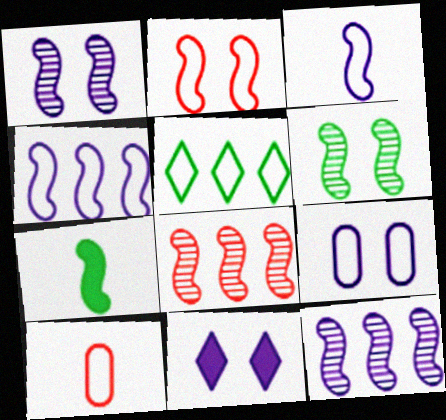[[1, 9, 11], 
[2, 7, 12]]